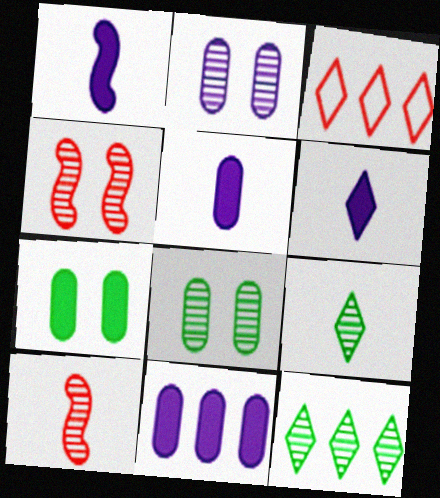[[1, 3, 8], 
[1, 5, 6], 
[2, 10, 12]]